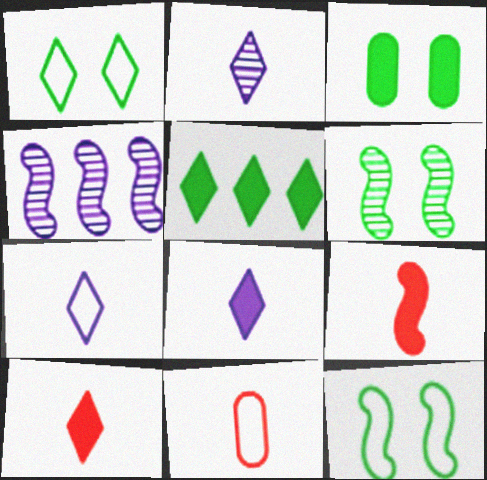[[1, 3, 6], 
[2, 7, 8], 
[4, 9, 12]]